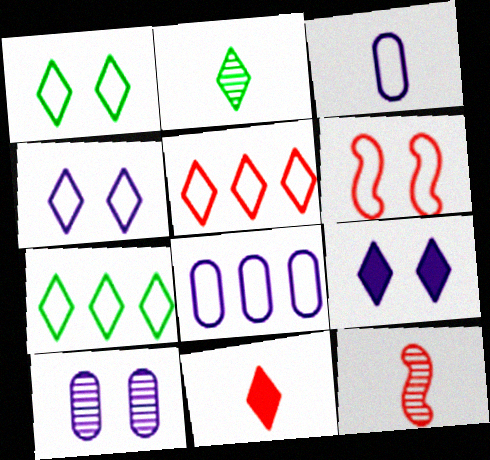[[2, 5, 9], 
[3, 6, 7]]